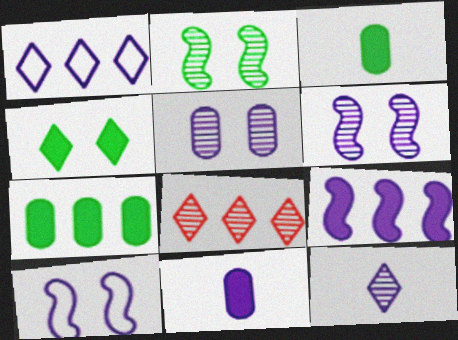[[1, 6, 11], 
[3, 8, 10]]